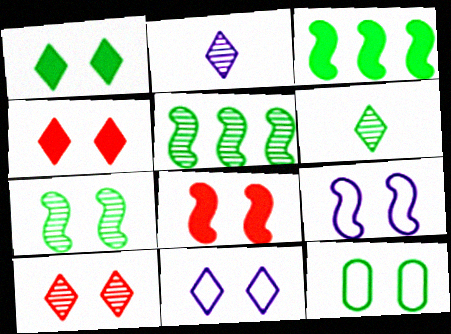[[1, 7, 12], 
[1, 10, 11], 
[3, 6, 12], 
[7, 8, 9]]